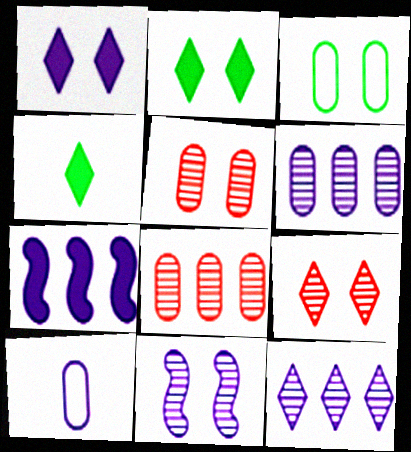[]